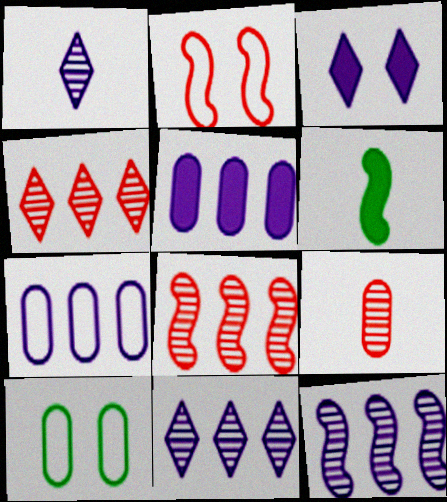[[2, 6, 12], 
[5, 9, 10]]